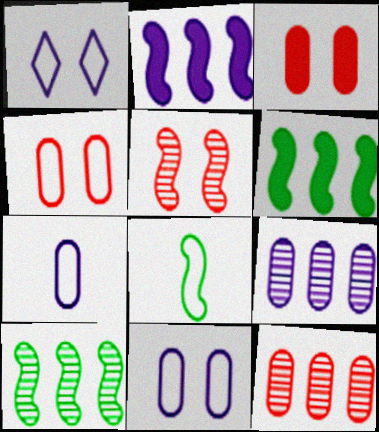[[2, 5, 8]]